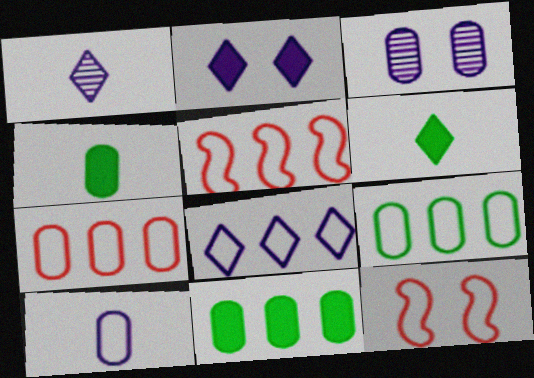[[1, 2, 8], 
[1, 11, 12], 
[3, 4, 7], 
[3, 5, 6], 
[5, 8, 9]]